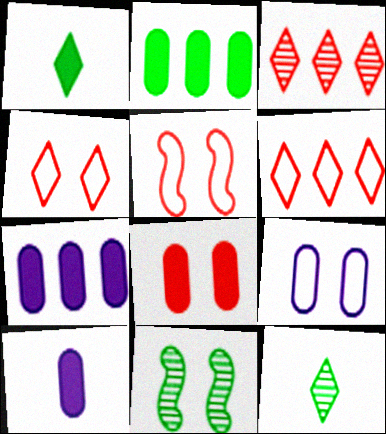[[2, 8, 10], 
[5, 7, 12], 
[6, 10, 11]]